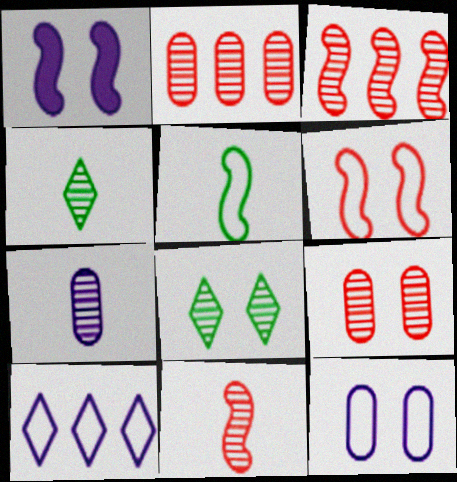[[1, 3, 5], 
[1, 7, 10], 
[3, 7, 8], 
[4, 7, 11]]